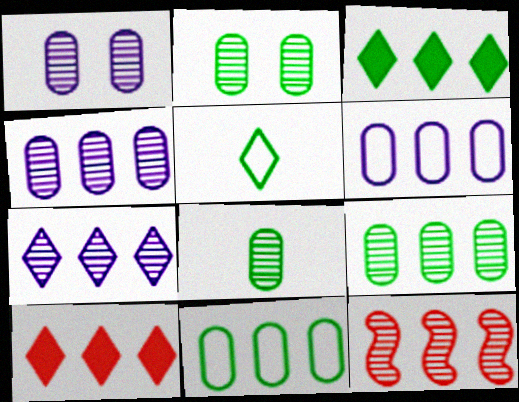[[2, 8, 9], 
[3, 6, 12], 
[7, 9, 12]]